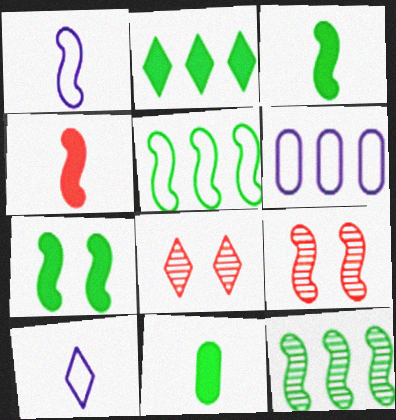[[2, 7, 11], 
[2, 8, 10], 
[3, 6, 8]]